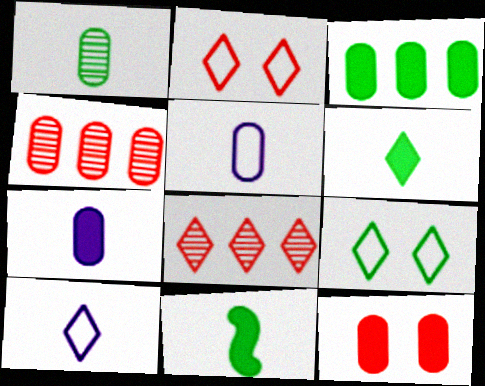[[3, 7, 12]]